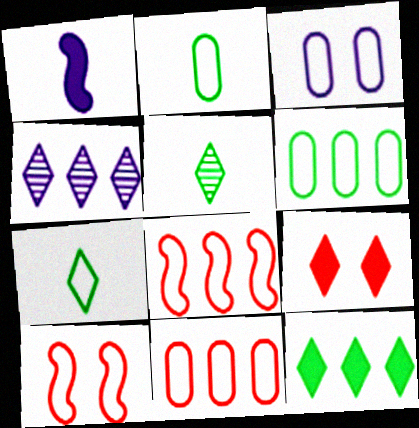[[1, 3, 4], 
[2, 3, 11], 
[3, 7, 8], 
[4, 7, 9]]